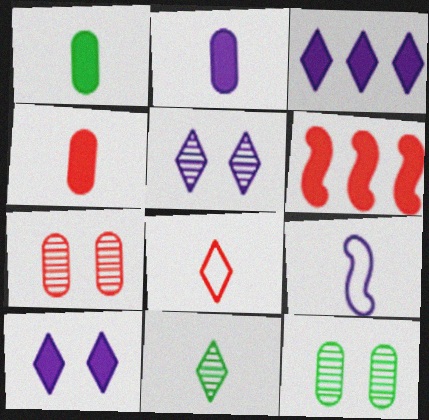[[1, 2, 4], 
[1, 6, 10], 
[4, 9, 11], 
[6, 7, 8]]